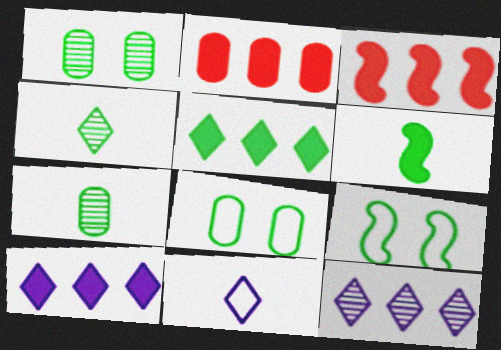[[1, 3, 11], 
[5, 7, 9]]